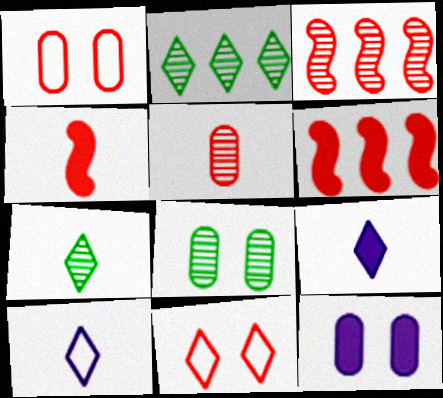[[1, 8, 12], 
[2, 9, 11], 
[5, 6, 11], 
[6, 8, 10]]